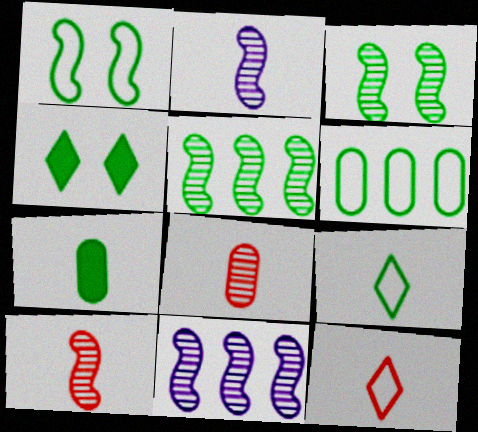[[1, 6, 9], 
[2, 7, 12], 
[3, 10, 11]]